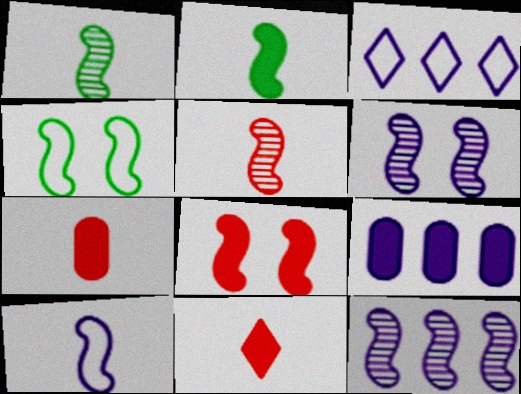[[2, 5, 10], 
[3, 9, 12], 
[4, 6, 8]]